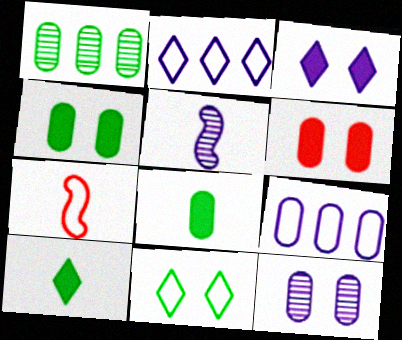[[1, 3, 7], 
[3, 5, 9], 
[7, 9, 11]]